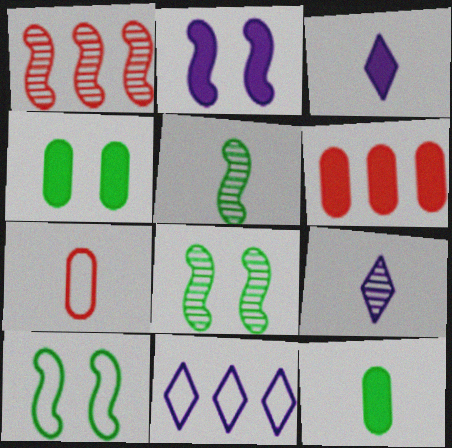[[3, 5, 7], 
[6, 9, 10], 
[7, 10, 11]]